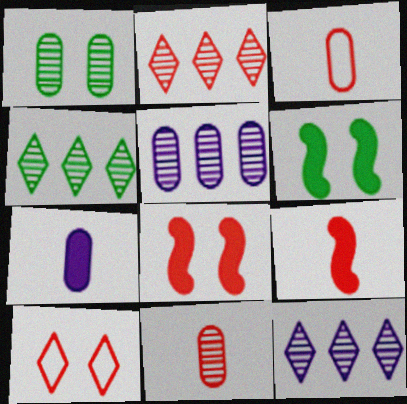[[1, 5, 11], 
[2, 3, 8], 
[2, 4, 12], 
[3, 6, 12]]